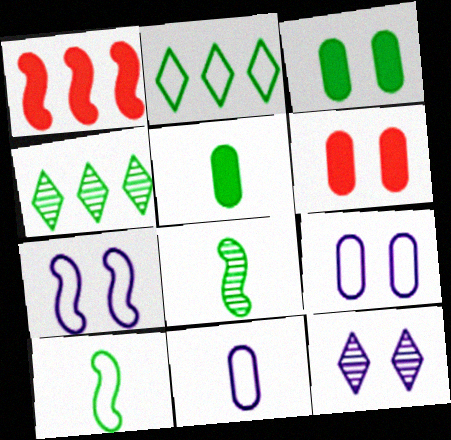[[1, 7, 8], 
[2, 3, 8], 
[3, 4, 10]]